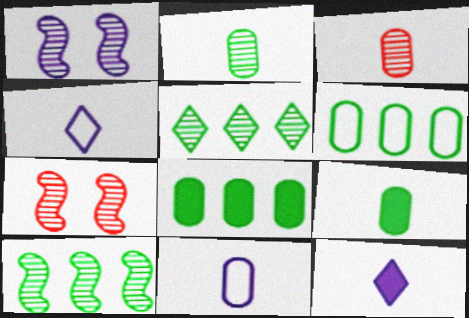[[1, 3, 5], 
[3, 9, 11], 
[4, 7, 8], 
[6, 7, 12]]